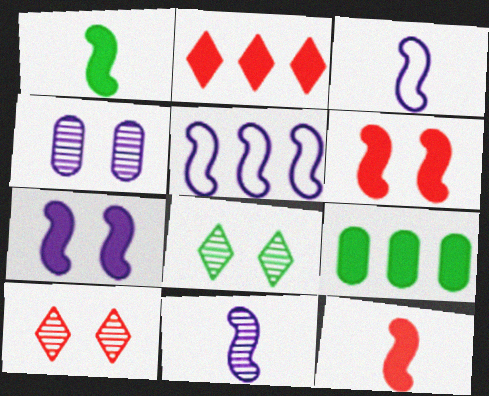[[3, 9, 10], 
[5, 7, 11]]